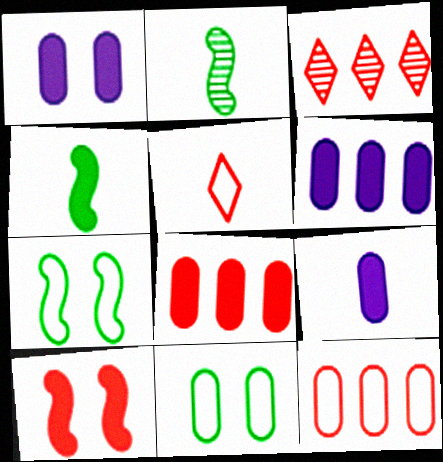[[1, 6, 9], 
[2, 5, 9], 
[3, 7, 9]]